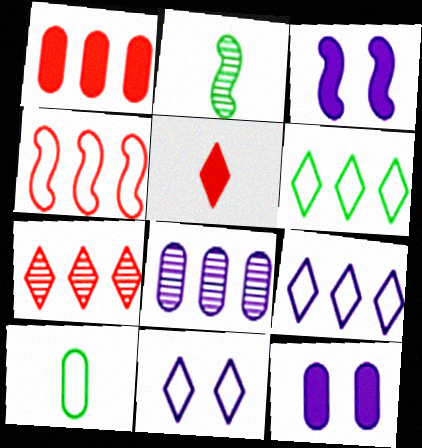[[1, 2, 11], 
[1, 4, 7], 
[2, 3, 4], 
[3, 7, 10], 
[4, 10, 11]]